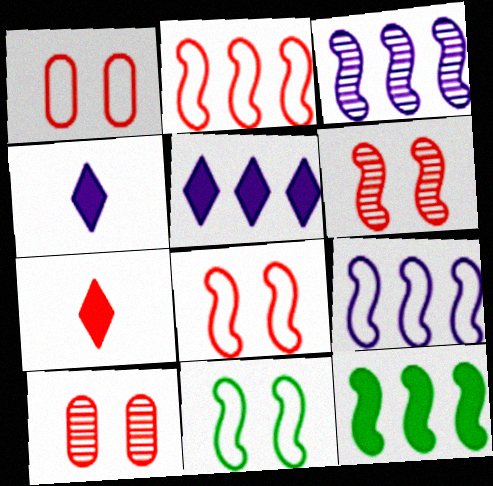[[2, 3, 12], 
[2, 7, 10]]